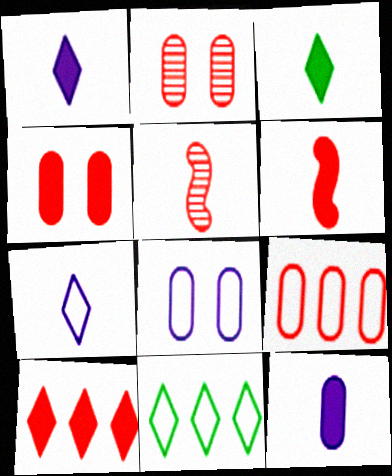[[3, 6, 12], 
[4, 6, 10]]